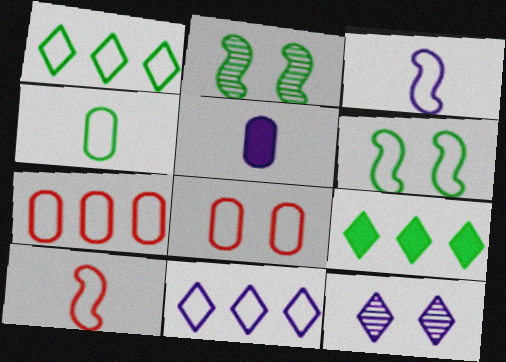[[1, 3, 8], 
[1, 4, 6], 
[2, 4, 9]]